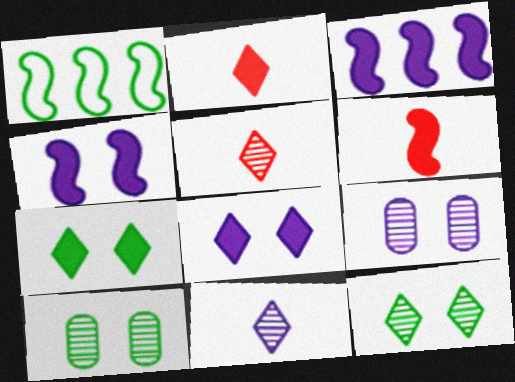[[1, 2, 9]]